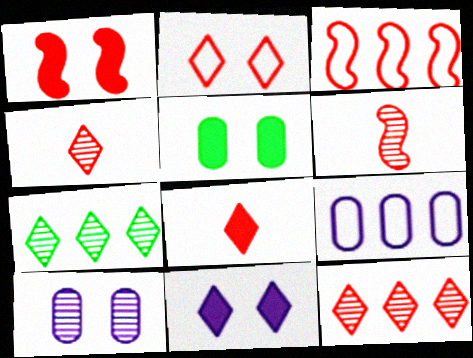[[1, 3, 6], 
[1, 5, 11], 
[2, 8, 12], 
[6, 7, 10]]